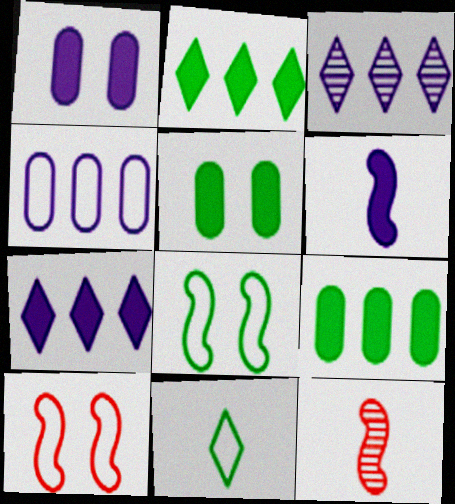[[1, 6, 7], 
[4, 10, 11]]